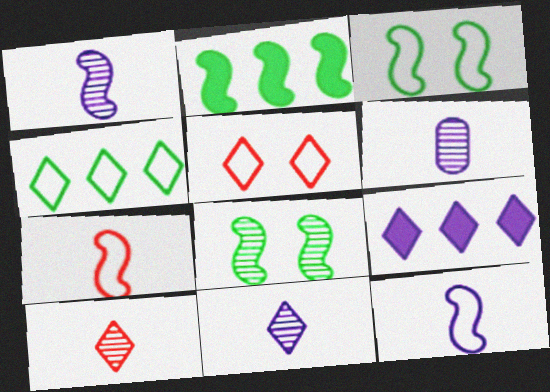[[1, 6, 11], 
[2, 5, 6]]